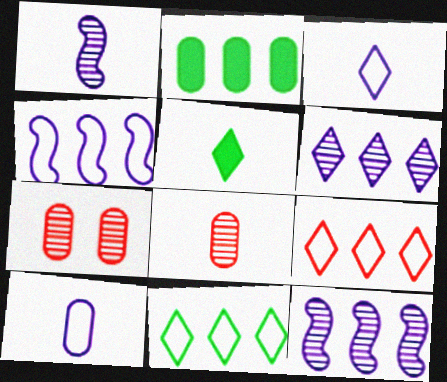[[2, 7, 10], 
[2, 9, 12], 
[4, 5, 7]]